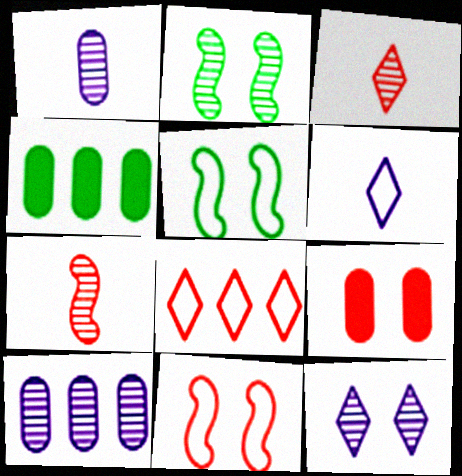[[2, 3, 10], 
[5, 9, 12], 
[7, 8, 9]]